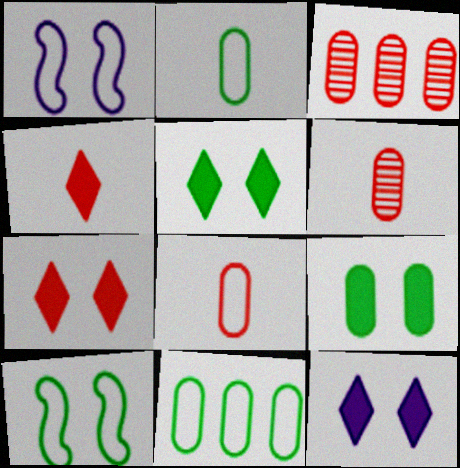[[5, 7, 12]]